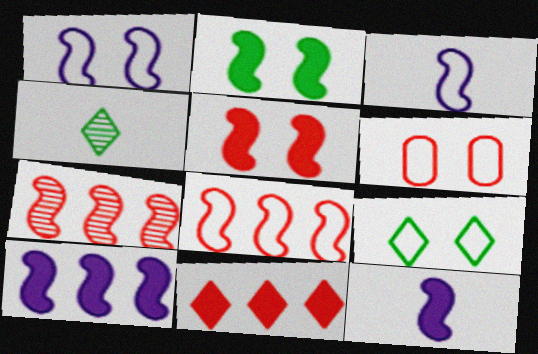[[1, 6, 9], 
[2, 3, 7], 
[4, 6, 10]]